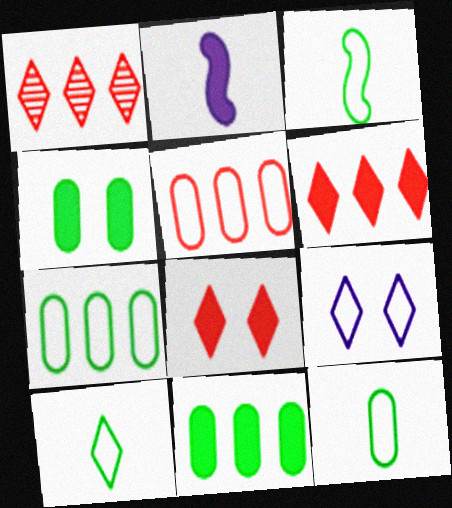[[2, 4, 6], 
[2, 8, 11], 
[3, 5, 9], 
[3, 10, 12]]